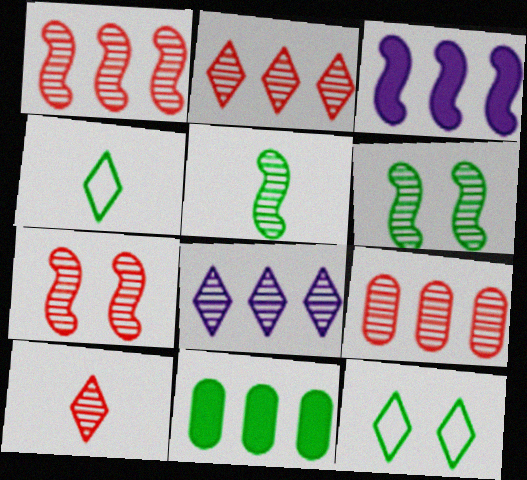[[1, 2, 9], 
[4, 6, 11], 
[5, 11, 12], 
[7, 9, 10]]